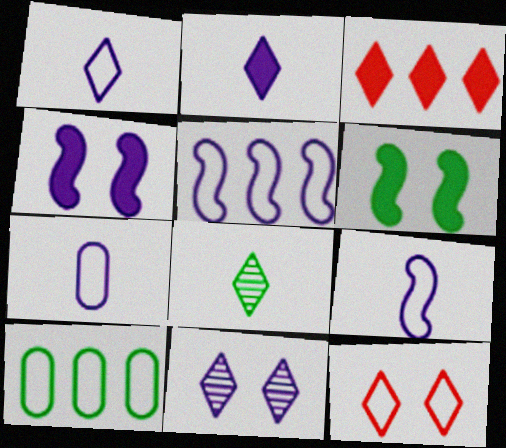[[1, 7, 9], 
[6, 8, 10], 
[9, 10, 12]]